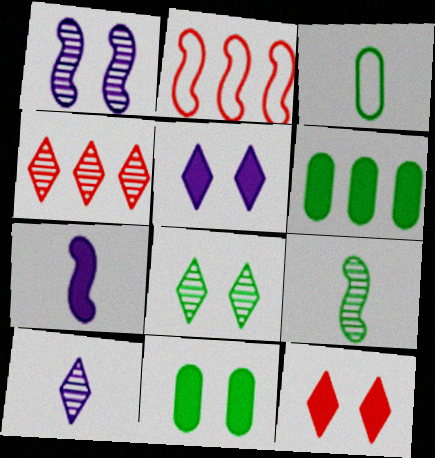[[2, 10, 11], 
[4, 8, 10], 
[6, 7, 12]]